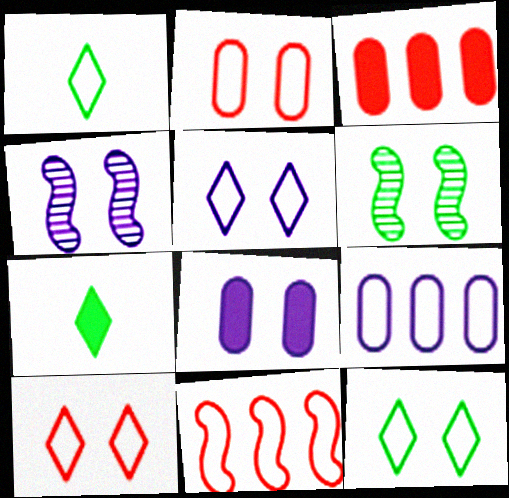[[1, 3, 4], 
[4, 5, 8], 
[5, 10, 12], 
[6, 8, 10]]